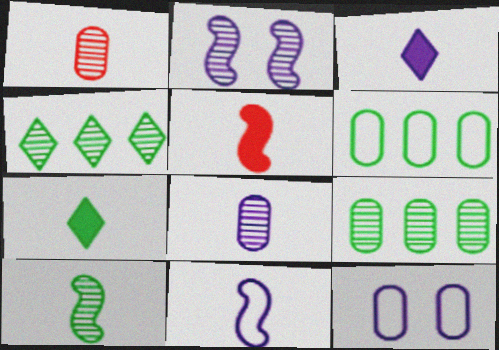[[1, 2, 4], 
[1, 7, 11], 
[3, 8, 11], 
[4, 5, 12], 
[5, 10, 11]]